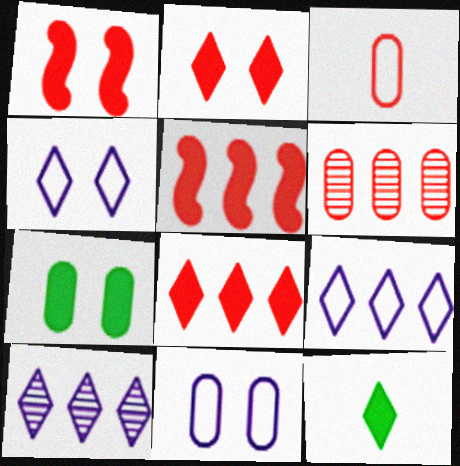[]